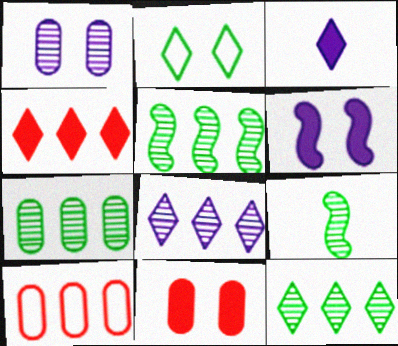[[5, 7, 12]]